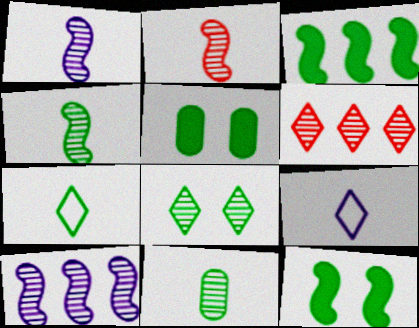[[1, 2, 4]]